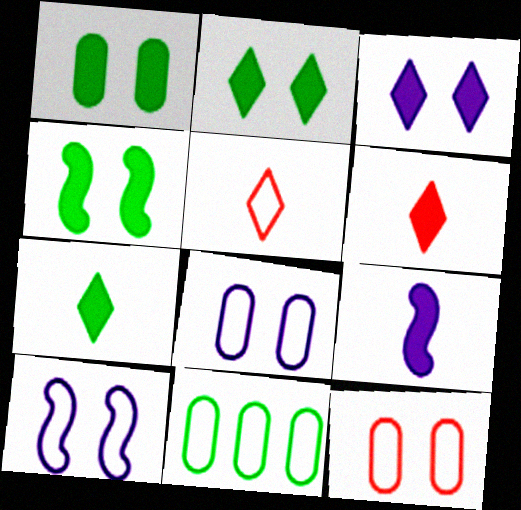[[1, 2, 4], 
[5, 10, 11]]